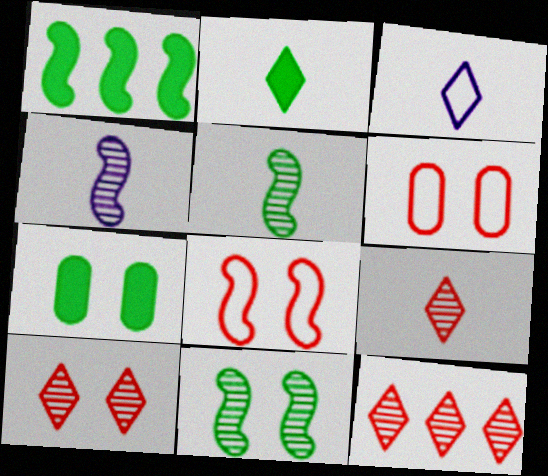[[1, 2, 7], 
[1, 4, 8], 
[2, 3, 9], 
[9, 10, 12]]